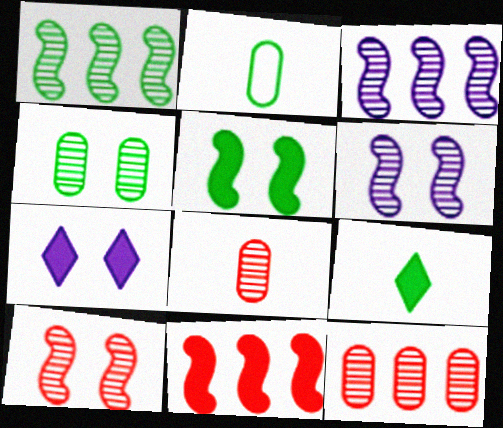[]